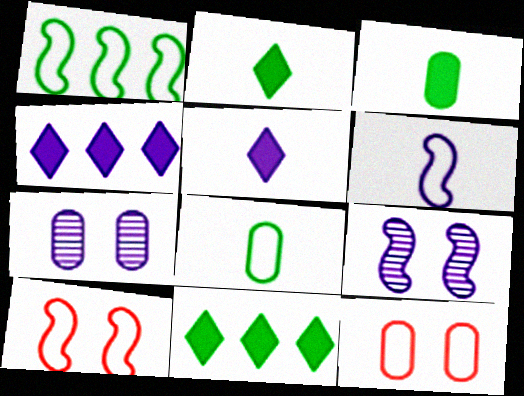[[1, 6, 10], 
[4, 6, 7]]